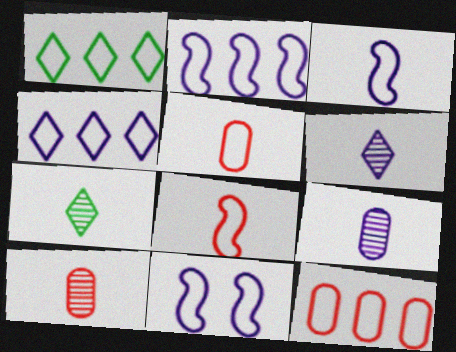[[1, 2, 12], 
[1, 5, 11], 
[2, 3, 11]]